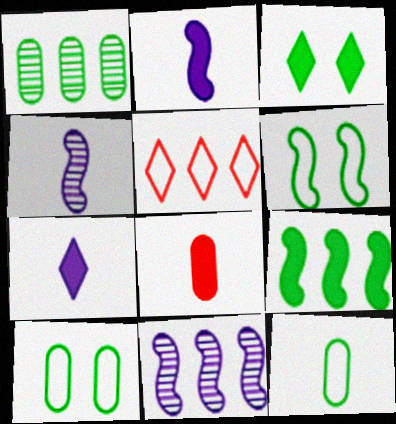[]